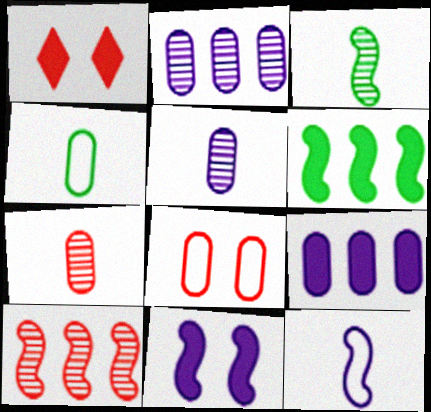[]